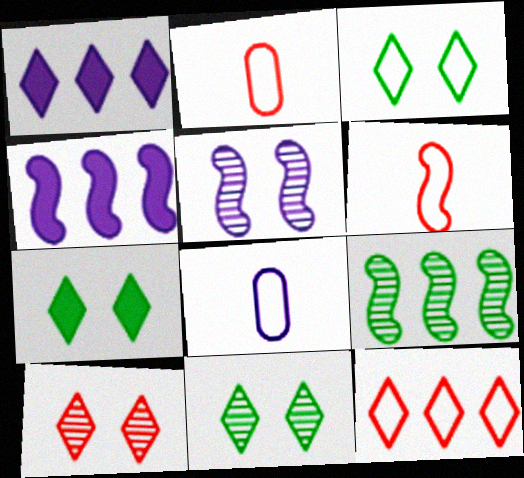[[1, 5, 8], 
[2, 4, 11], 
[3, 7, 11]]